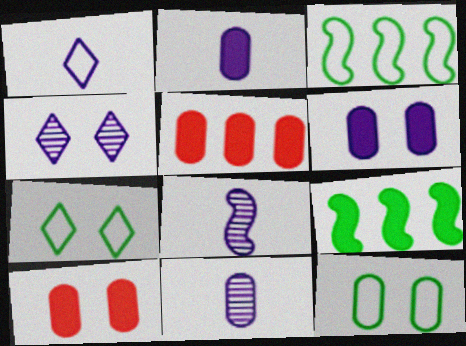[[1, 2, 8], 
[5, 7, 8], 
[5, 11, 12]]